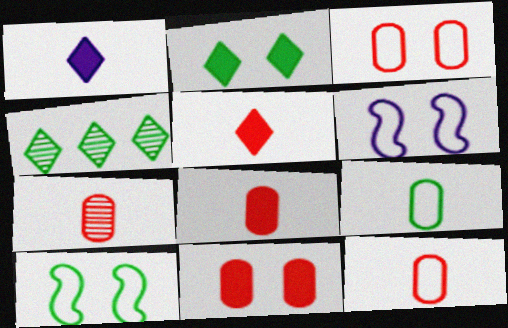[[4, 6, 8], 
[7, 8, 12]]